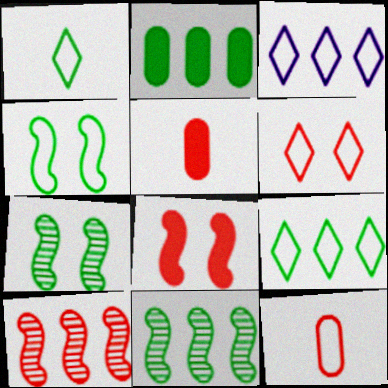[[1, 2, 7], 
[1, 3, 6], 
[2, 3, 10], 
[2, 9, 11], 
[3, 4, 12], 
[3, 5, 7], 
[5, 6, 10]]